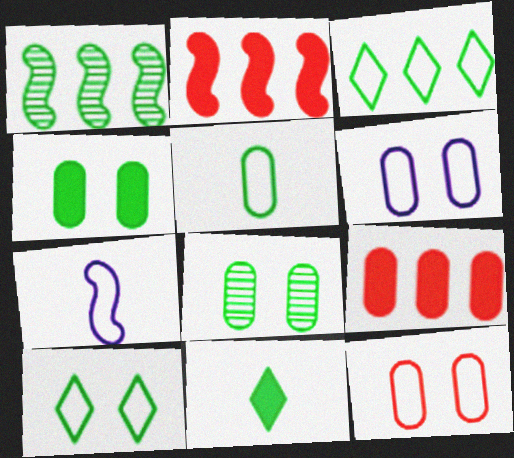[[3, 7, 12]]